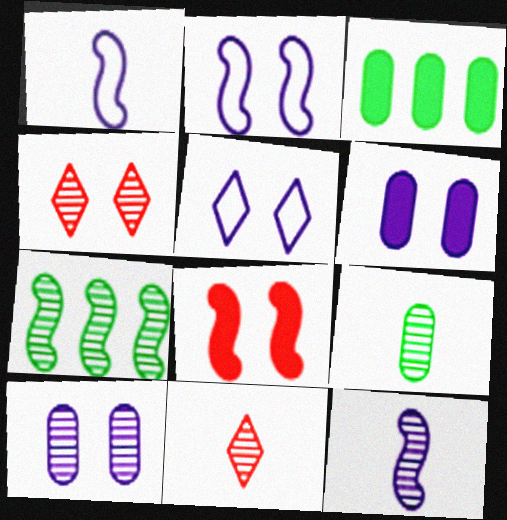[[1, 3, 4], 
[1, 7, 8], 
[2, 3, 11], 
[7, 10, 11], 
[9, 11, 12]]